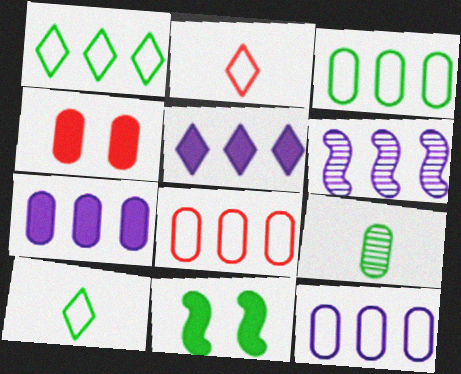[[1, 9, 11], 
[3, 8, 12], 
[4, 6, 10], 
[4, 9, 12], 
[5, 6, 12]]